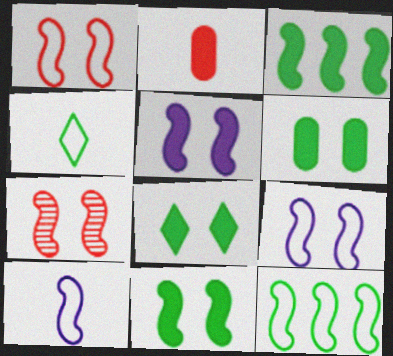[[1, 10, 12], 
[3, 7, 10], 
[6, 8, 11], 
[7, 9, 11]]